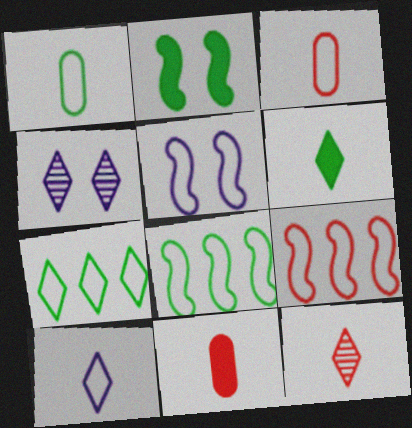[[3, 5, 7], 
[4, 8, 11], 
[6, 10, 12]]